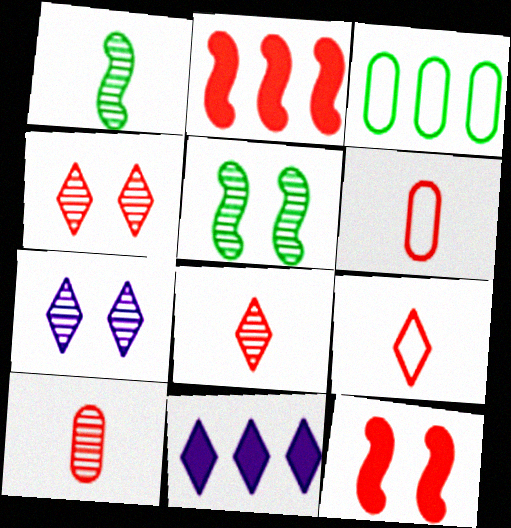[[2, 4, 6], 
[5, 6, 11]]